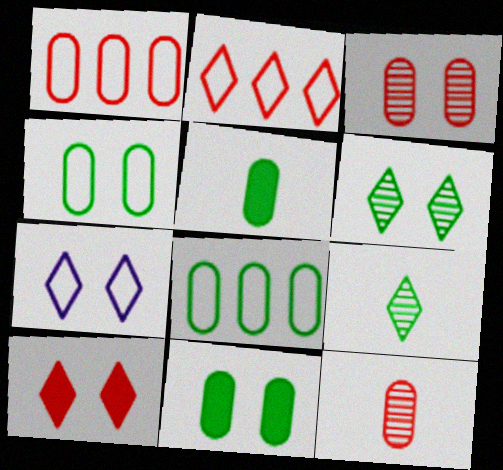[[6, 7, 10]]